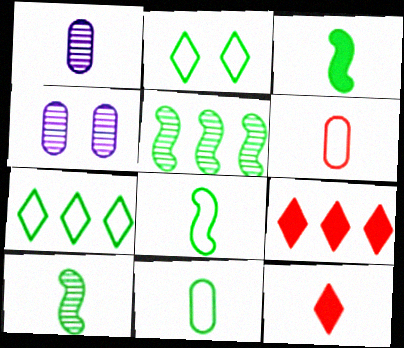[[1, 8, 12], 
[3, 8, 10], 
[4, 8, 9]]